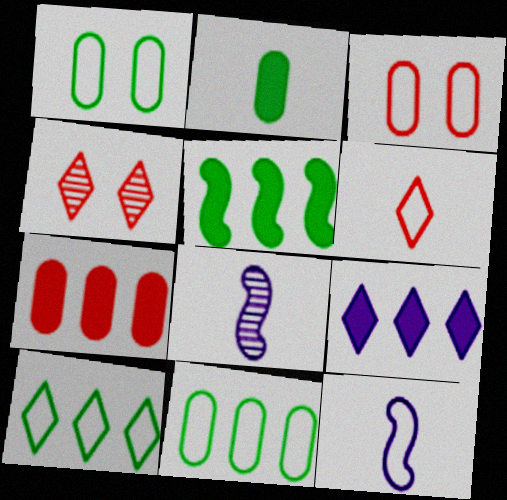[[2, 6, 8], 
[3, 10, 12], 
[5, 7, 9]]